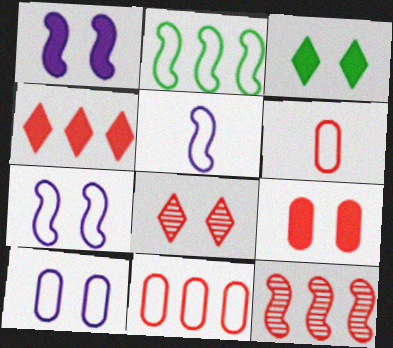[[1, 3, 9], 
[4, 11, 12]]